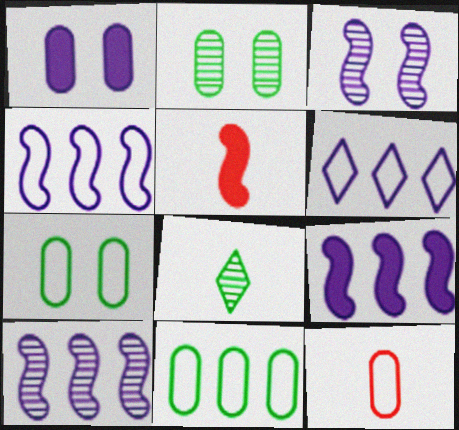[[2, 5, 6], 
[4, 9, 10]]